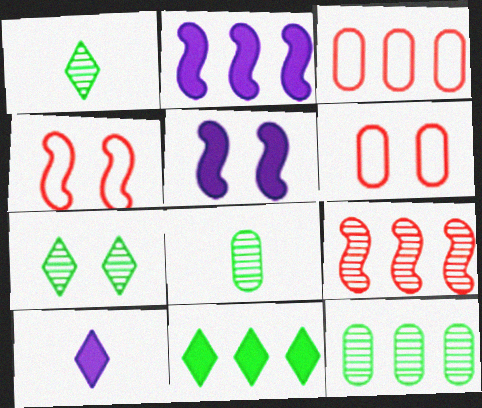[[1, 2, 6], 
[1, 3, 5], 
[4, 10, 12], 
[5, 6, 7]]